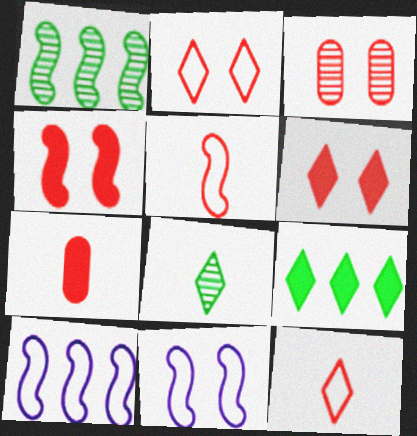[[2, 3, 4]]